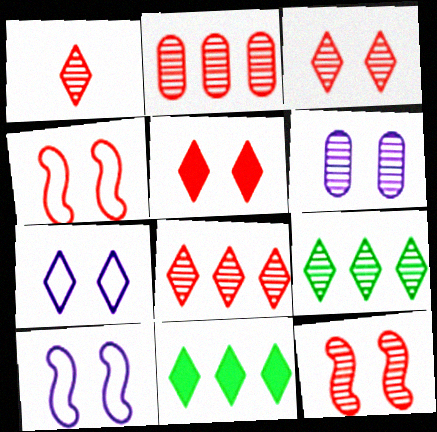[[1, 2, 12], 
[1, 3, 8], 
[1, 7, 11]]